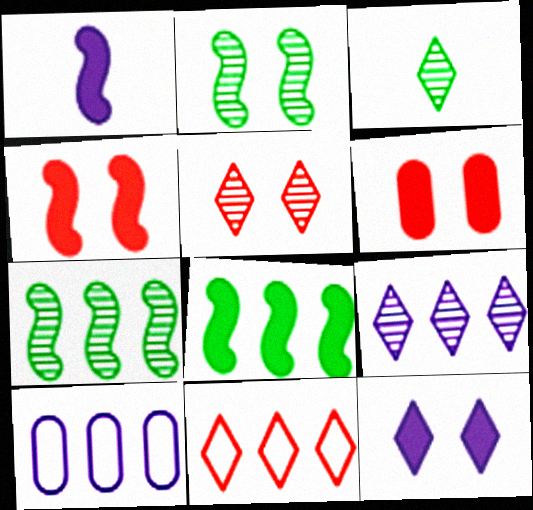[[1, 4, 8], 
[3, 4, 10], 
[3, 5, 9], 
[3, 11, 12]]